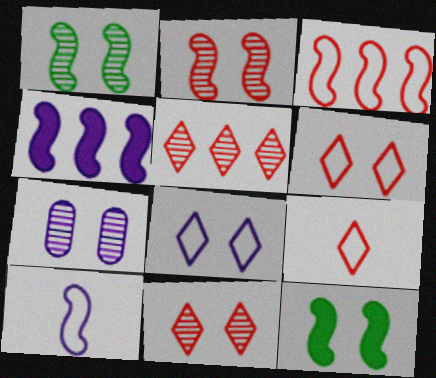[[1, 7, 11], 
[6, 7, 12]]